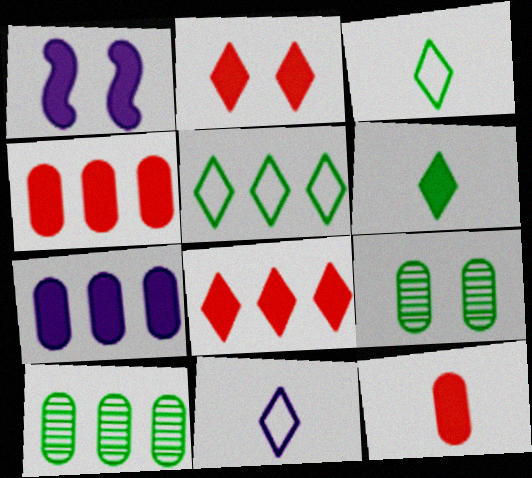[[1, 4, 6]]